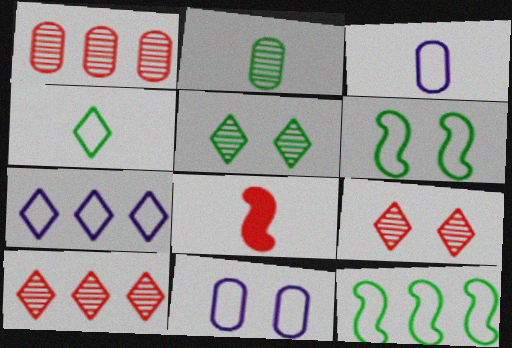[]